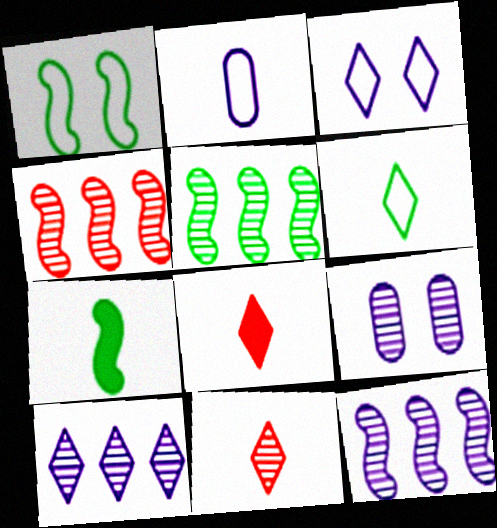[[1, 5, 7], 
[2, 7, 11], 
[4, 5, 12], 
[5, 9, 11]]